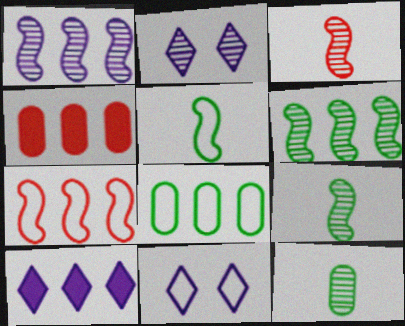[[2, 4, 5], 
[4, 9, 11]]